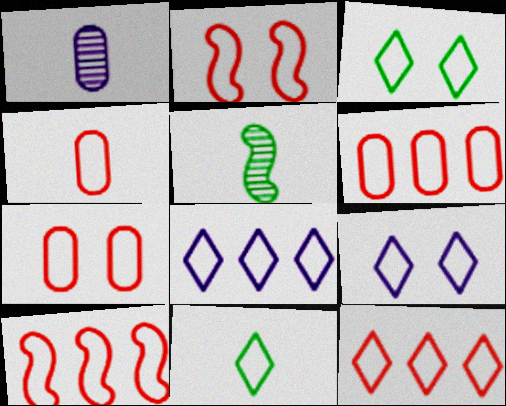[[2, 4, 12], 
[4, 6, 7], 
[6, 10, 12], 
[9, 11, 12]]